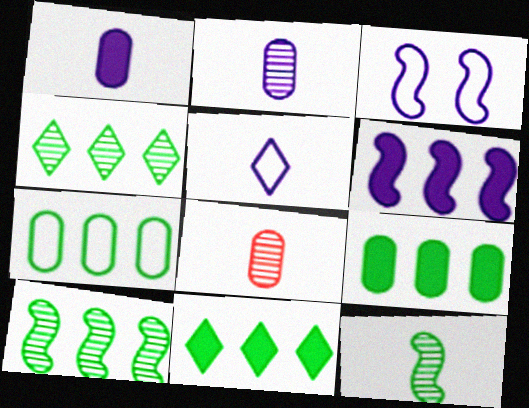[[3, 8, 11], 
[7, 10, 11]]